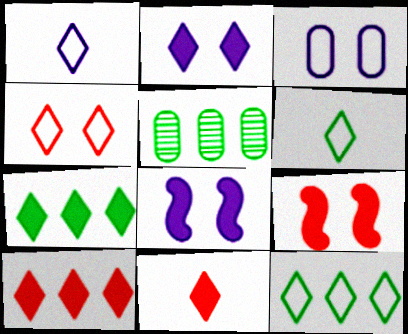[[1, 4, 12], 
[1, 5, 9], 
[2, 7, 11]]